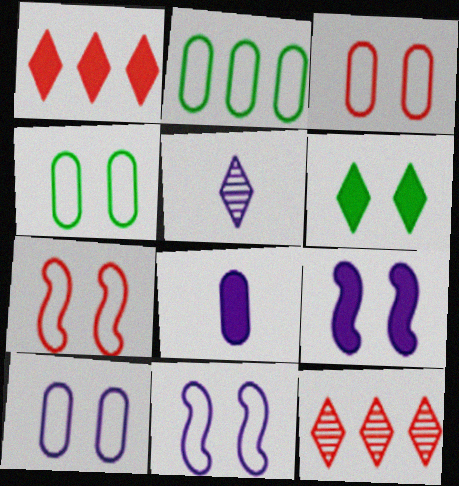[[3, 4, 10]]